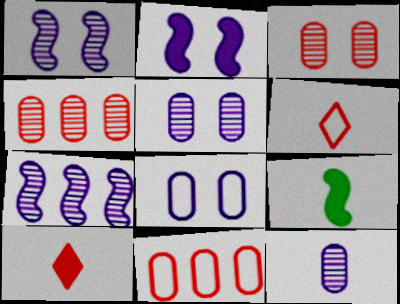[[6, 9, 12]]